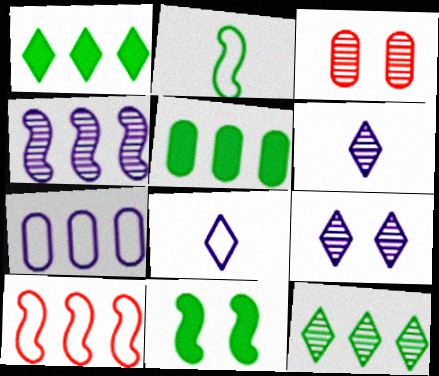[]